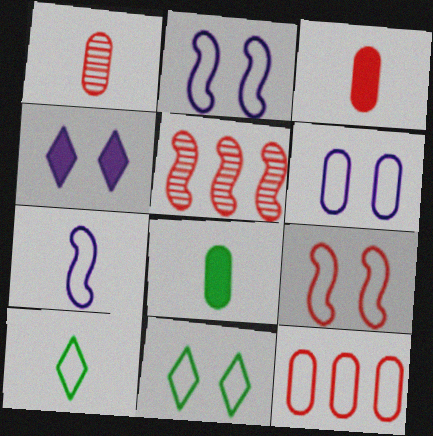[[2, 10, 12], 
[6, 9, 11], 
[7, 11, 12]]